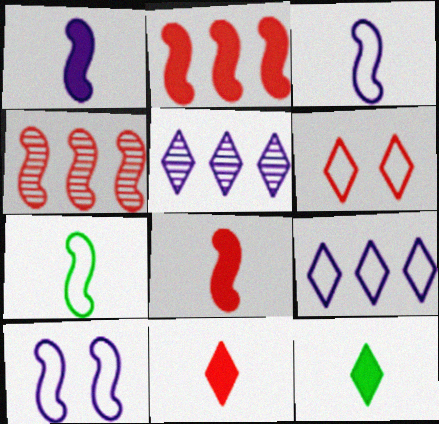[[5, 6, 12]]